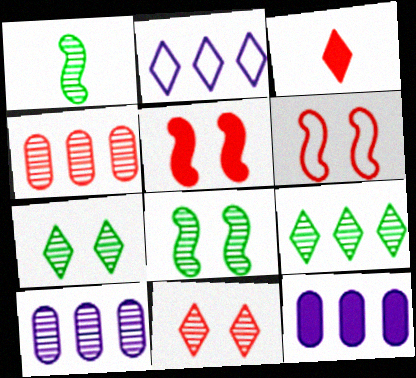[[1, 10, 11], 
[2, 3, 7], 
[3, 4, 6]]